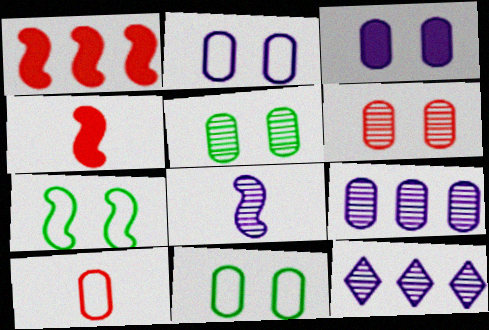[[1, 7, 8], 
[3, 6, 11], 
[4, 11, 12]]